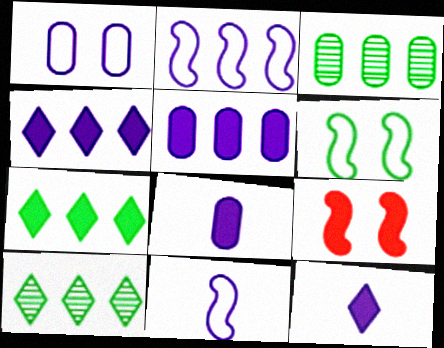[[7, 8, 9]]